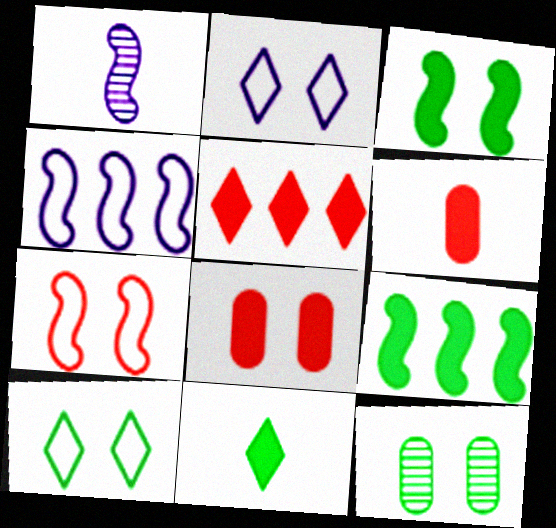[[1, 7, 9], 
[3, 10, 12]]